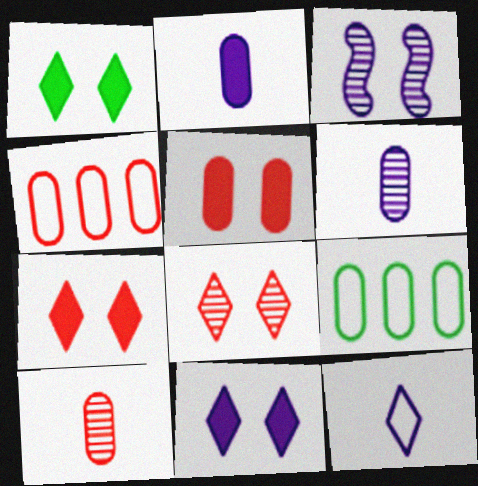[[1, 7, 11], 
[4, 5, 10], 
[5, 6, 9]]